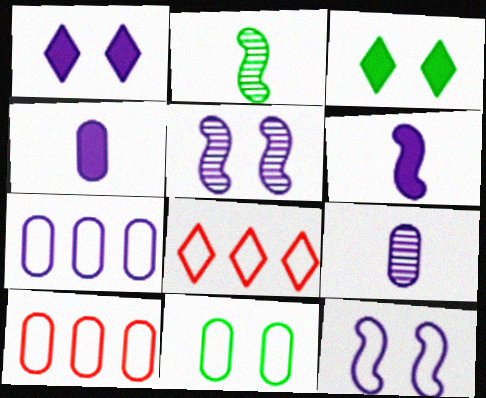[[1, 2, 10]]